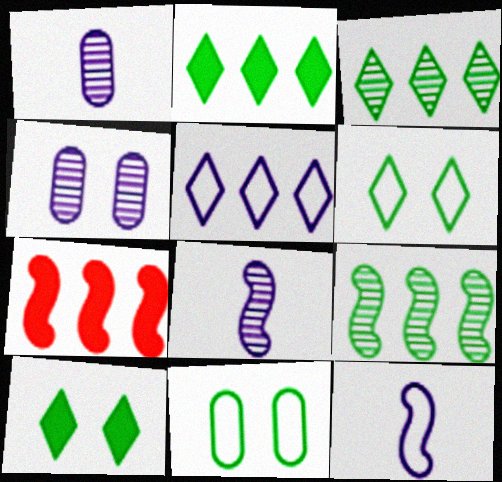[[1, 6, 7]]